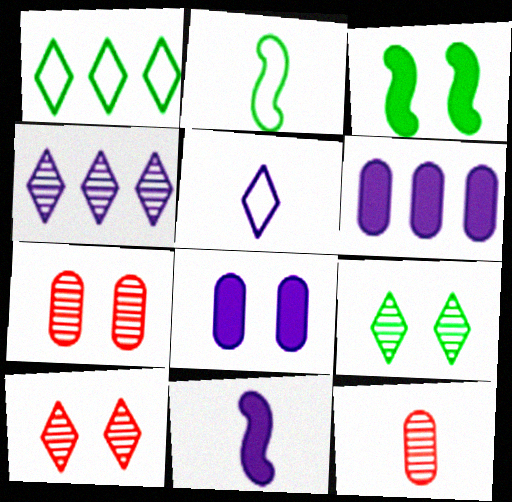[[1, 7, 11], 
[2, 6, 10]]